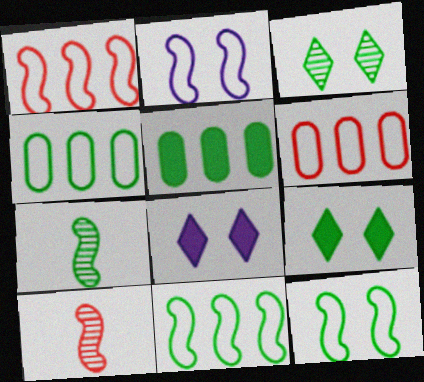[[4, 7, 9], 
[4, 8, 10], 
[6, 7, 8]]